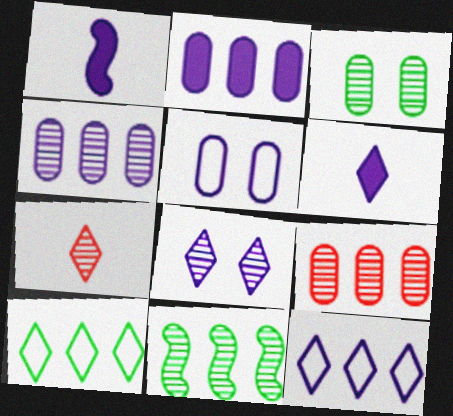[[6, 8, 12]]